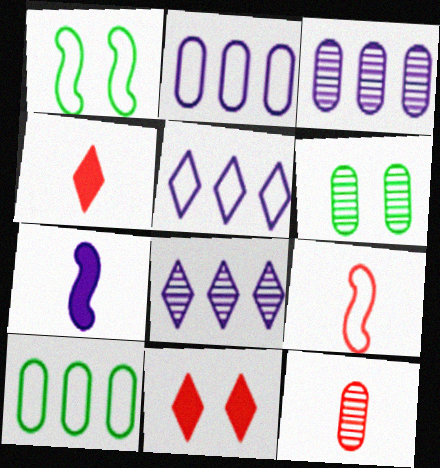[[1, 3, 4], 
[3, 6, 12], 
[4, 9, 12]]